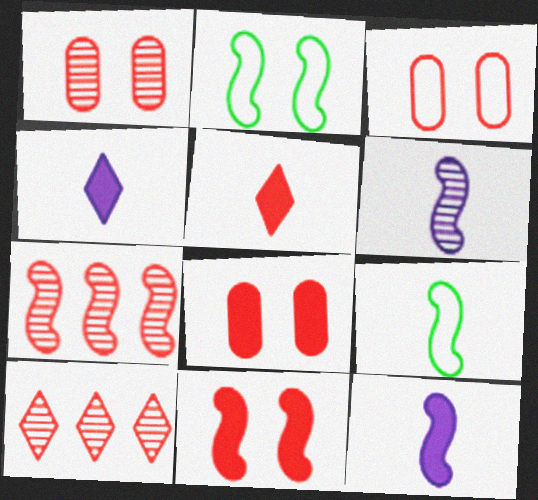[[1, 3, 8], 
[2, 7, 12], 
[3, 5, 7]]